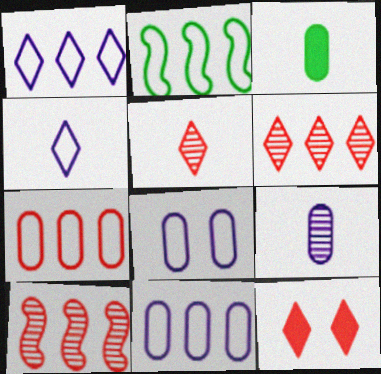[[1, 2, 7], 
[2, 9, 12]]